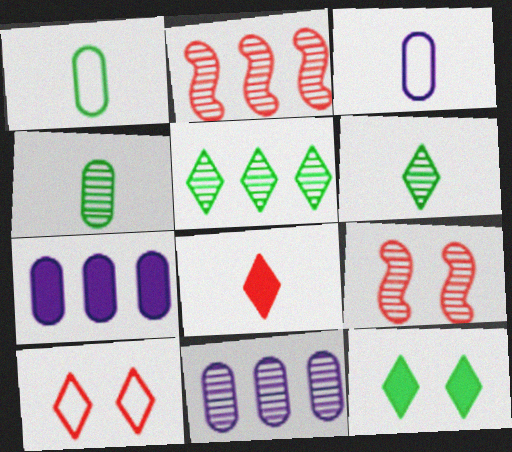[[2, 3, 12], 
[2, 5, 11], 
[6, 9, 11]]